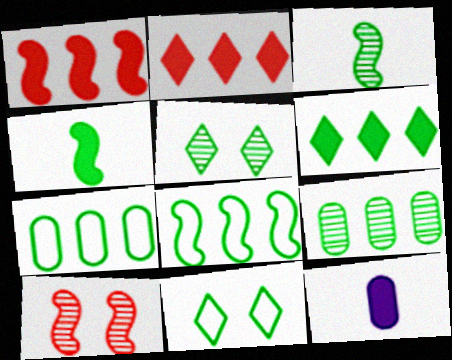[[3, 5, 9], 
[4, 5, 7], 
[4, 9, 11], 
[6, 8, 9]]